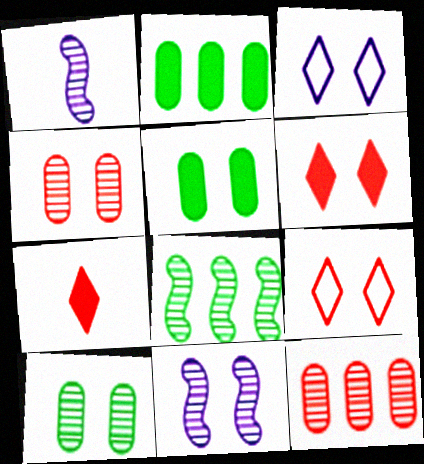[[1, 2, 9], 
[5, 9, 11]]